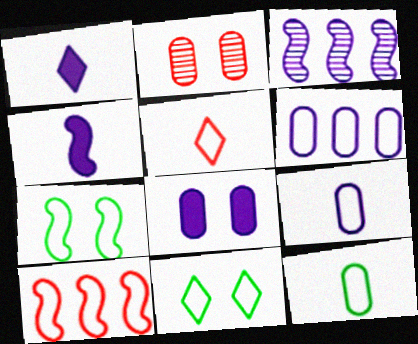[[5, 6, 7], 
[9, 10, 11]]